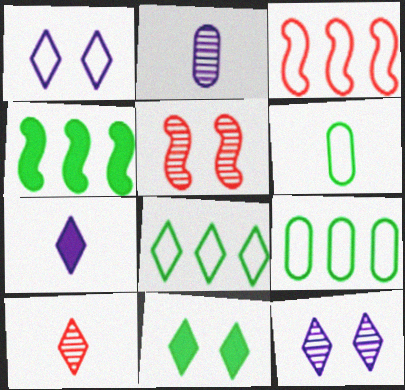[[1, 3, 6], 
[2, 3, 11], 
[5, 7, 9]]